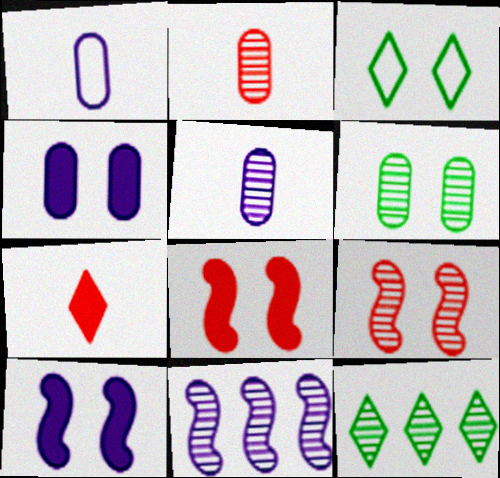[[1, 8, 12], 
[3, 4, 9], 
[5, 9, 12]]